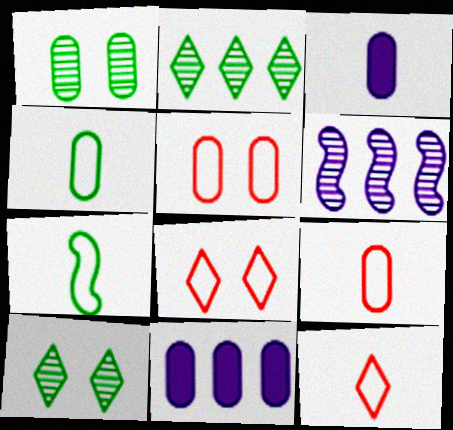[[1, 9, 11]]